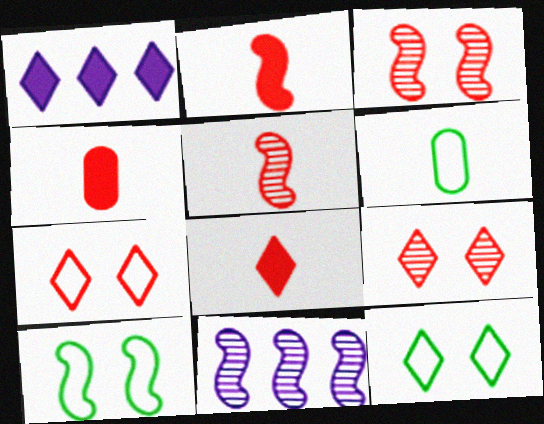[[1, 3, 6], 
[2, 4, 8], 
[2, 10, 11], 
[4, 11, 12]]